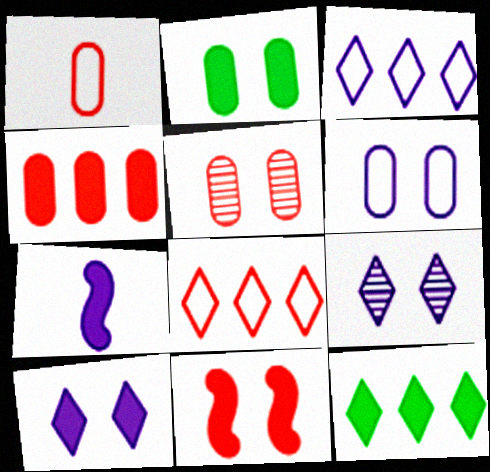[[1, 4, 5], 
[2, 5, 6], 
[2, 10, 11]]